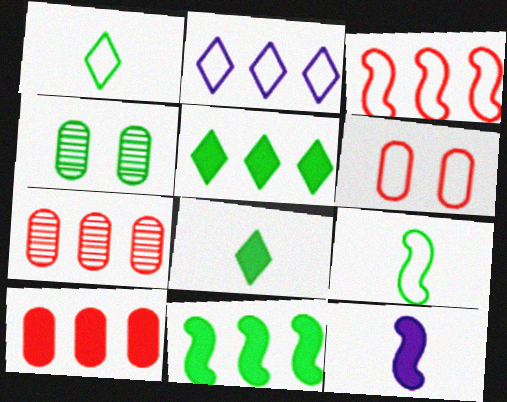[[1, 4, 11], 
[2, 6, 9], 
[2, 7, 11], 
[4, 5, 9]]